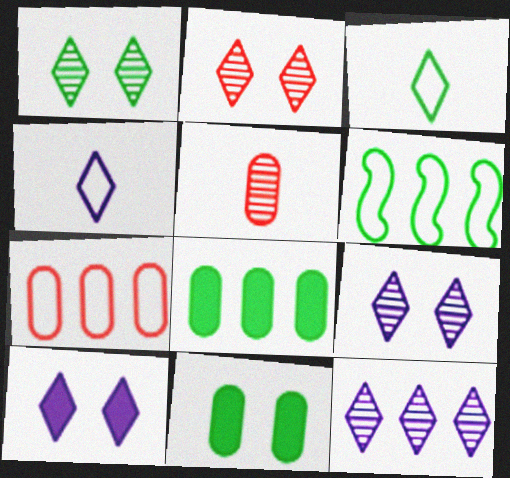[[1, 2, 9], 
[4, 10, 12], 
[5, 6, 10]]